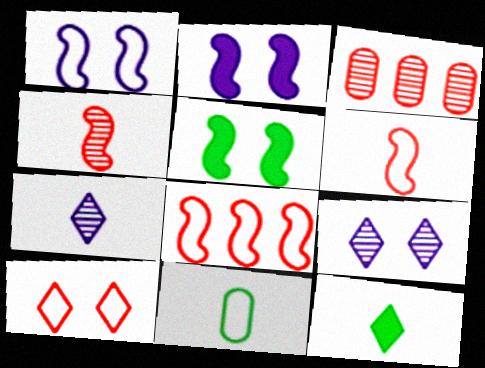[[1, 3, 12]]